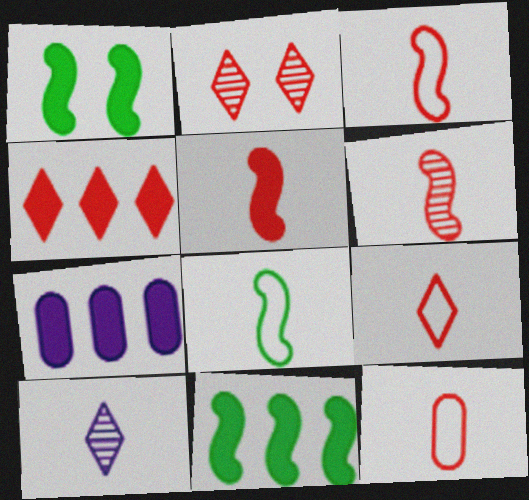[[2, 4, 9], 
[2, 7, 8], 
[3, 5, 6], 
[3, 9, 12], 
[4, 7, 11]]